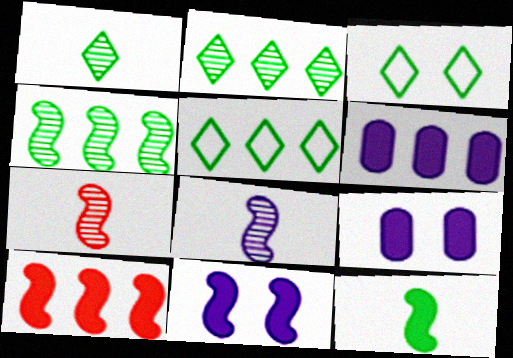[[3, 6, 7], 
[5, 7, 9], 
[10, 11, 12]]